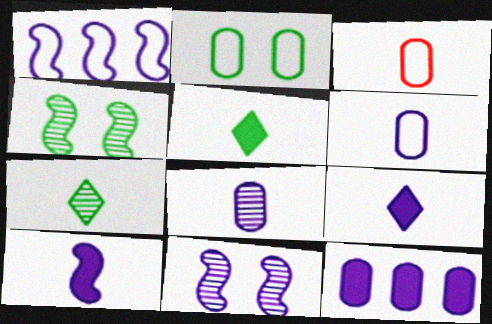[[1, 10, 11], 
[3, 7, 10]]